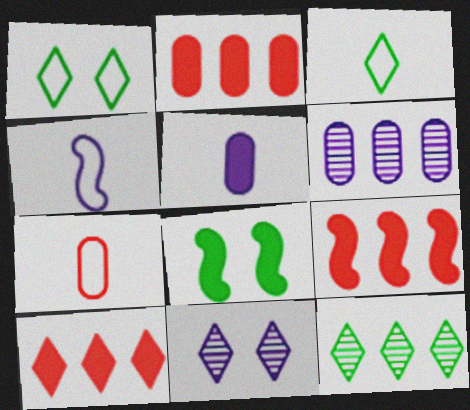[[2, 9, 10], 
[3, 4, 7], 
[3, 10, 11], 
[5, 8, 10]]